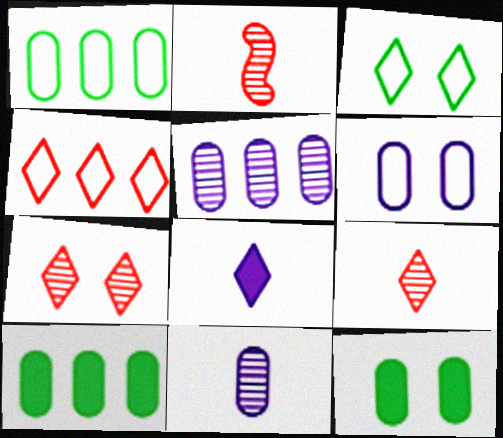[]